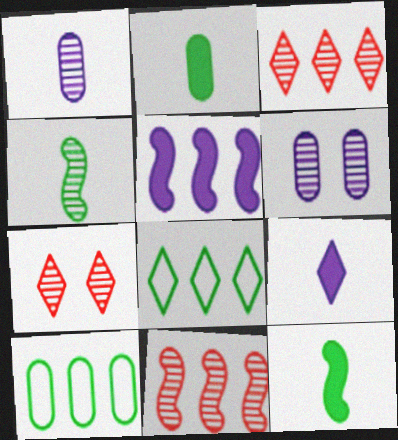[[3, 4, 6], 
[3, 5, 10], 
[7, 8, 9]]